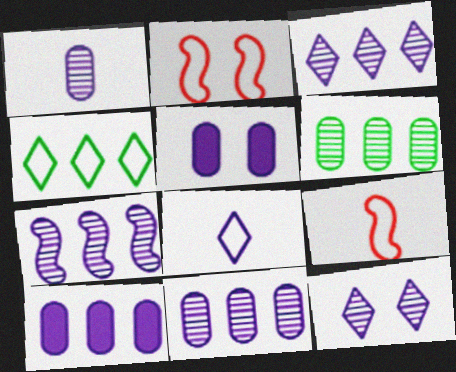[[1, 7, 12], 
[3, 7, 11], 
[5, 7, 8]]